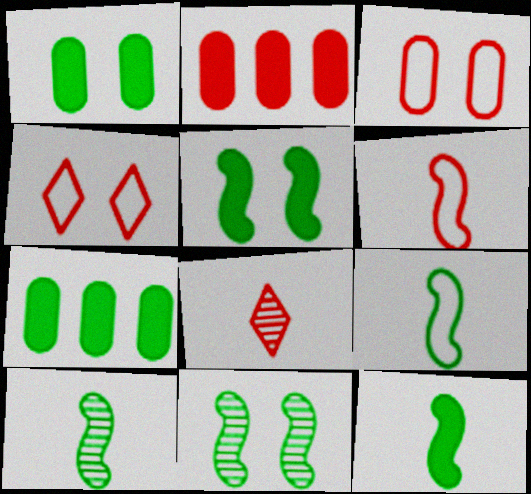[[9, 10, 12]]